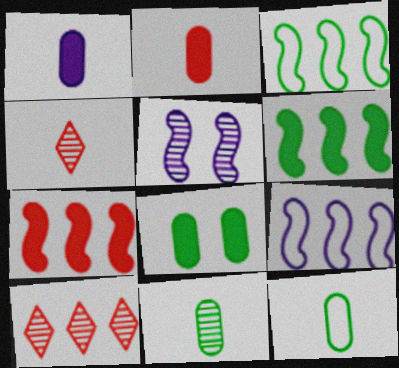[[4, 8, 9], 
[5, 10, 11]]